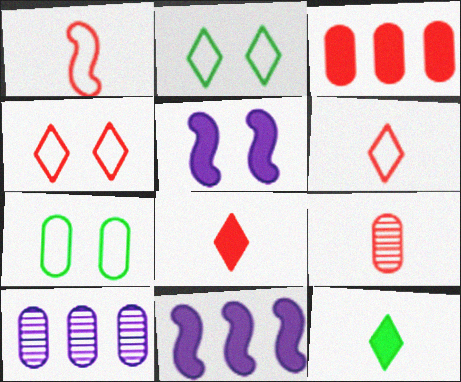[[1, 8, 9], 
[2, 9, 11], 
[3, 5, 12]]